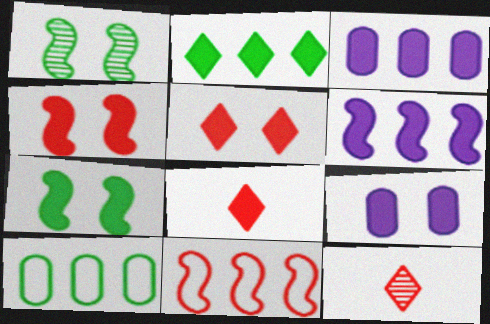[[3, 7, 8], 
[5, 7, 9]]